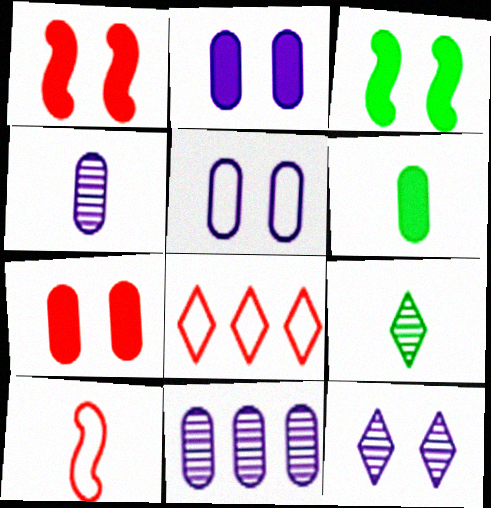[[3, 4, 8]]